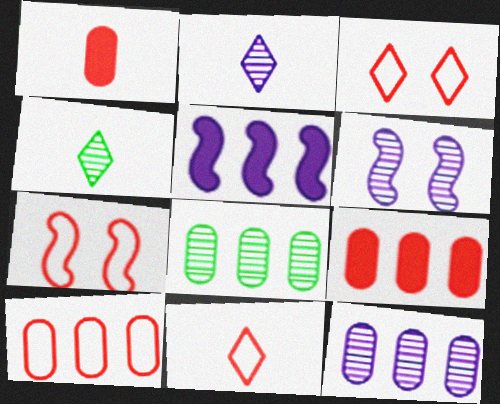[[2, 6, 12], 
[7, 10, 11]]